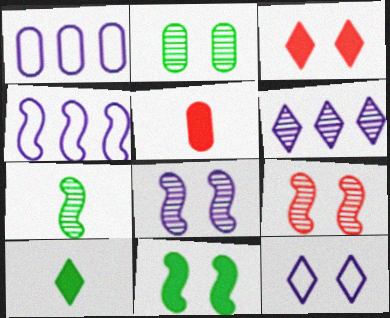[[1, 2, 5], 
[1, 3, 7], 
[1, 9, 10]]